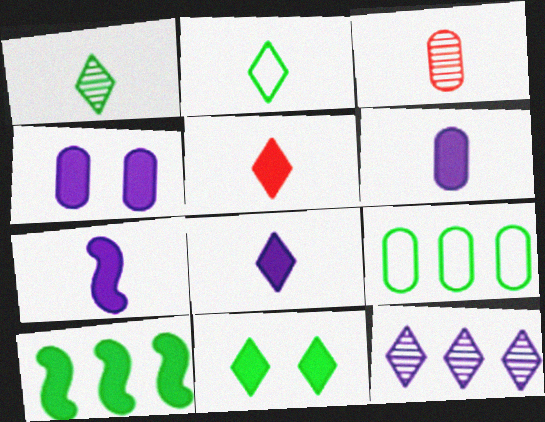[[2, 3, 7], 
[3, 4, 9], 
[4, 5, 10], 
[6, 7, 8]]